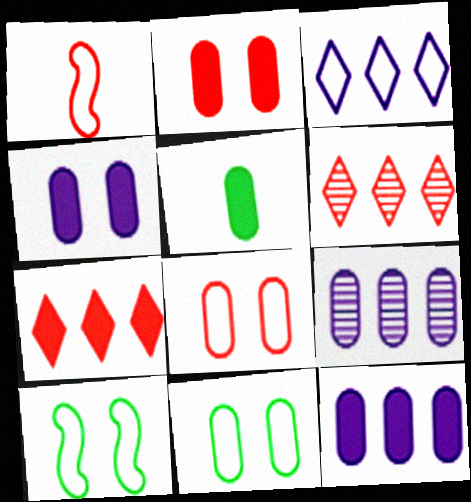[[1, 2, 6], 
[1, 3, 11], 
[2, 5, 12], 
[5, 8, 9]]